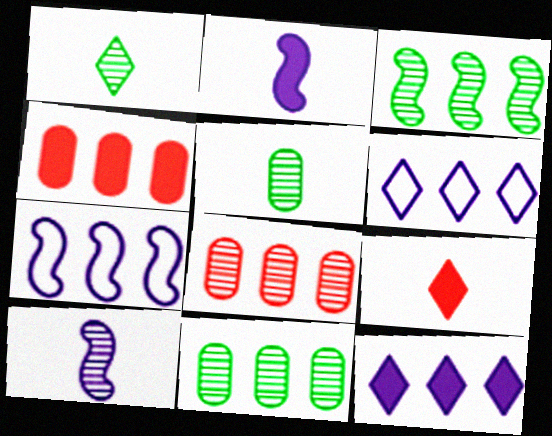[[3, 4, 6]]